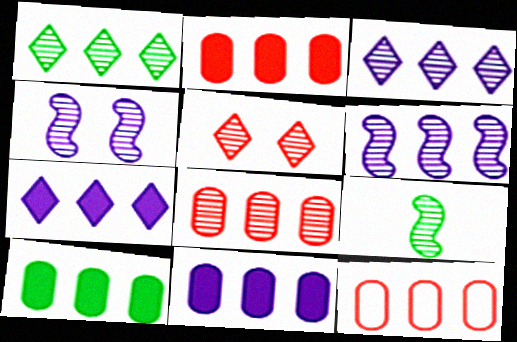[[1, 6, 8], 
[2, 8, 12], 
[2, 10, 11]]